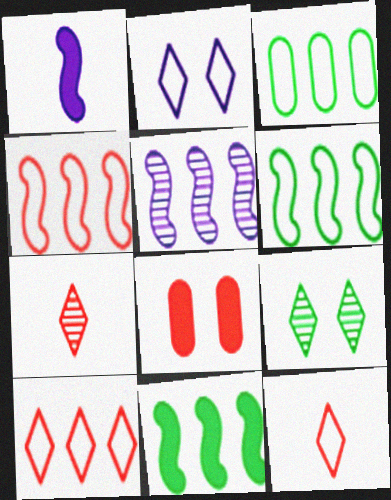[[4, 5, 11], 
[4, 7, 8]]